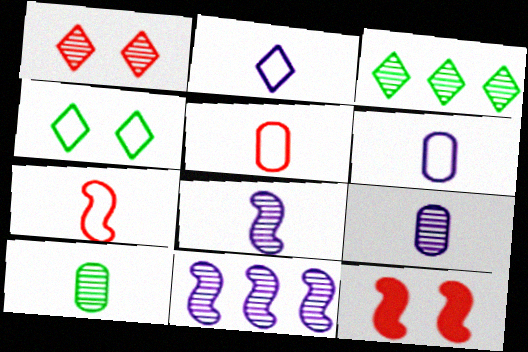[[1, 10, 11], 
[3, 6, 12]]